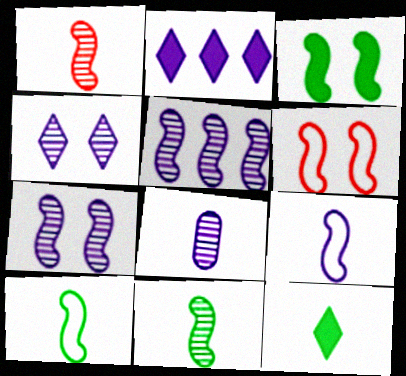[[3, 6, 7], 
[4, 5, 8]]